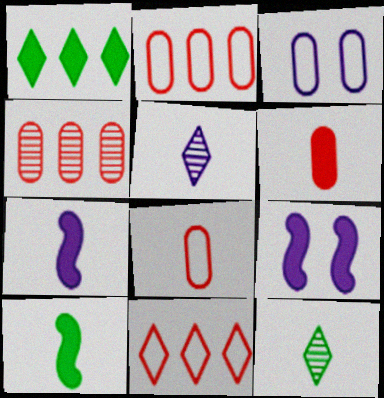[[1, 6, 9], 
[2, 9, 12], 
[5, 8, 10], 
[7, 8, 12]]